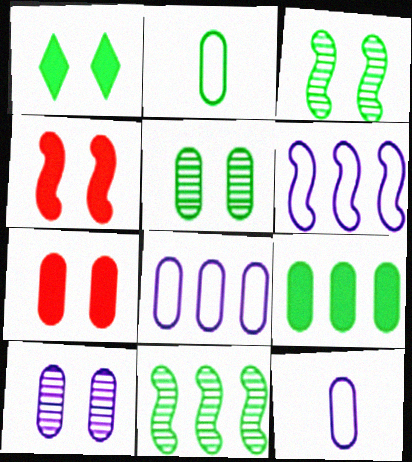[[1, 2, 11], 
[2, 5, 9]]